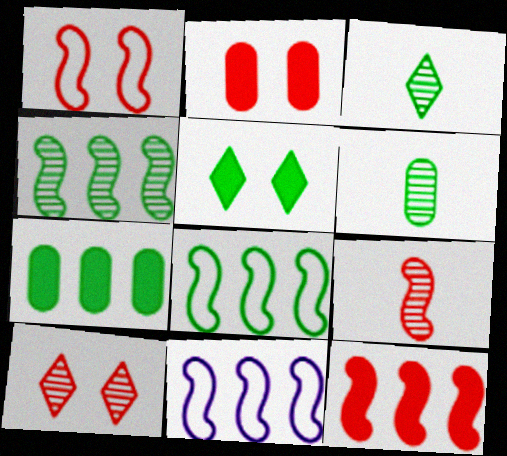[[1, 2, 10], 
[1, 9, 12], 
[2, 3, 11], 
[4, 11, 12], 
[5, 6, 8]]